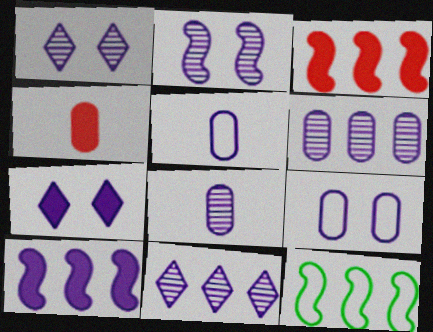[[1, 4, 12], 
[1, 5, 10], 
[2, 7, 9], 
[2, 8, 11]]